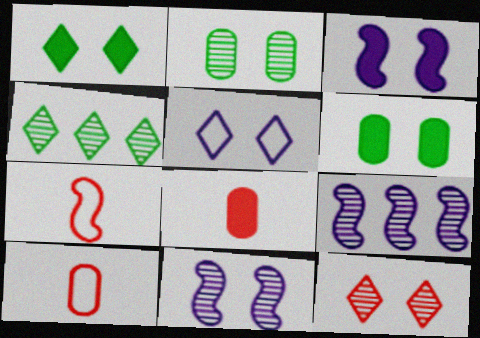[[1, 5, 12], 
[1, 9, 10], 
[2, 11, 12], 
[3, 4, 10]]